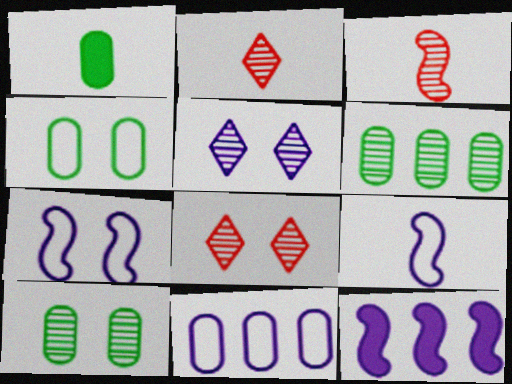[[1, 2, 9], 
[1, 4, 6], 
[2, 4, 12], 
[3, 5, 6]]